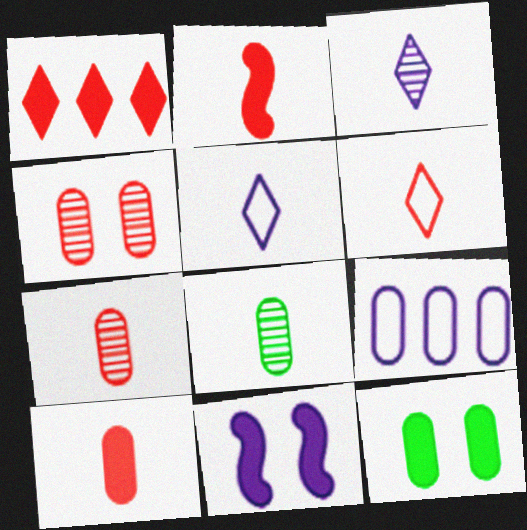[[2, 5, 8], 
[2, 6, 7], 
[3, 9, 11], 
[7, 9, 12]]